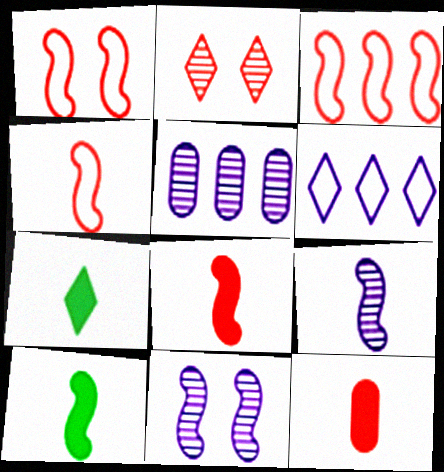[[1, 3, 4], 
[1, 5, 7], 
[2, 3, 12], 
[2, 6, 7], 
[3, 10, 11], 
[4, 9, 10]]